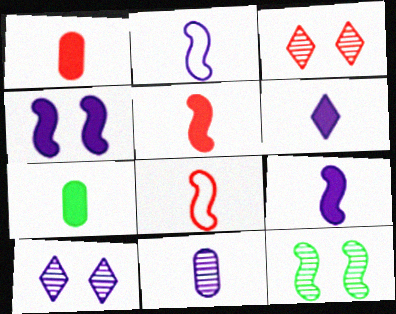[[2, 6, 11], 
[5, 6, 7]]